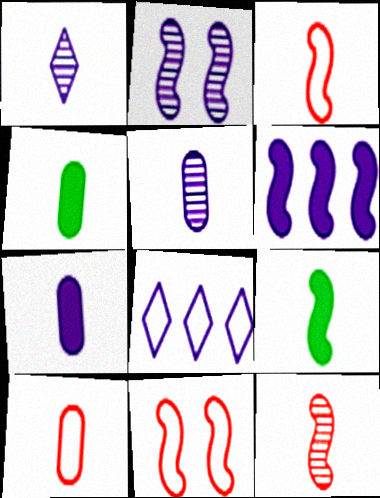[[1, 3, 4], 
[1, 9, 10], 
[2, 7, 8], 
[4, 5, 10]]